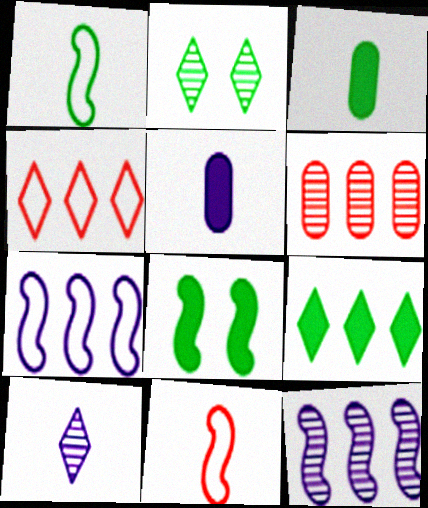[[3, 8, 9], 
[3, 10, 11], 
[6, 7, 9], 
[8, 11, 12]]